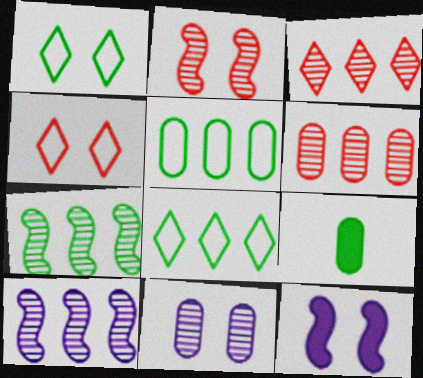[[1, 7, 9], 
[4, 9, 10]]